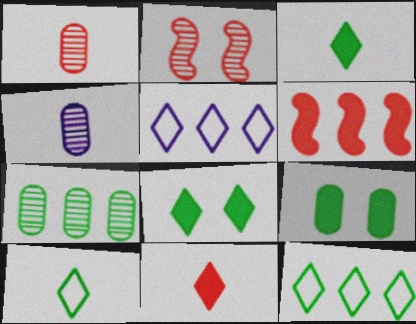[[5, 6, 7]]